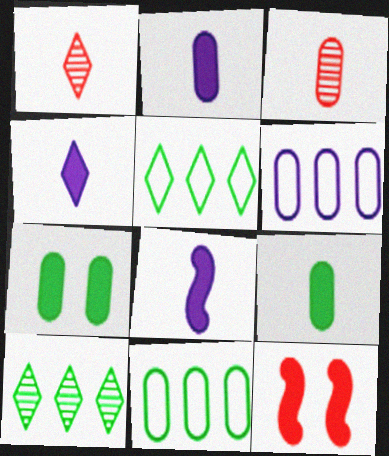[[2, 4, 8], 
[3, 6, 7]]